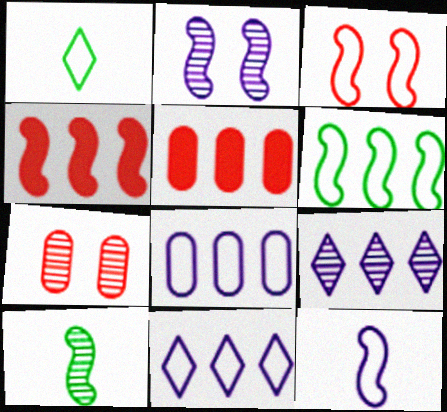[[1, 2, 5], 
[1, 3, 8], 
[3, 6, 12], 
[5, 6, 9], 
[7, 9, 10]]